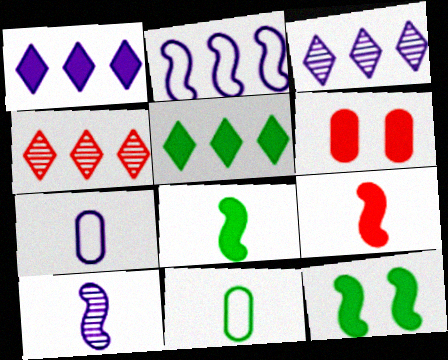[[1, 6, 8], 
[4, 7, 12]]